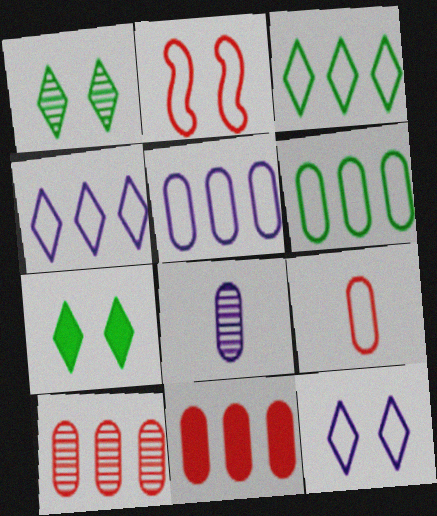[]